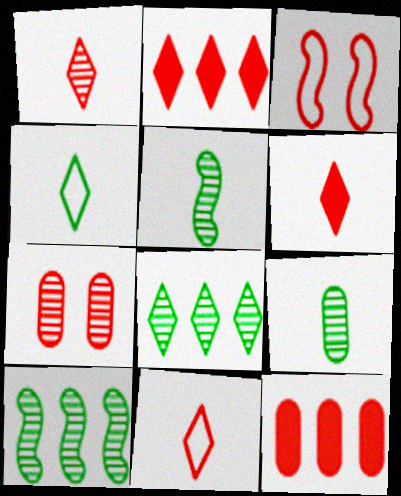[[1, 3, 12], 
[1, 6, 11]]